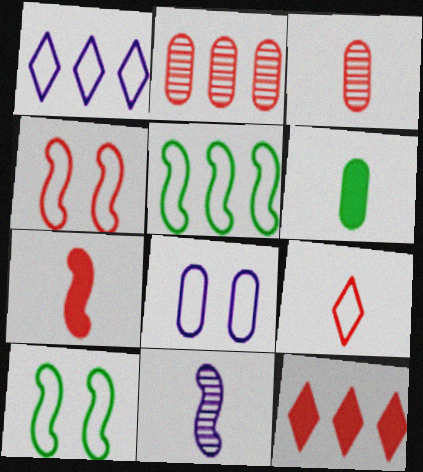[[2, 6, 8], 
[3, 4, 12], 
[3, 7, 9], 
[5, 8, 9], 
[6, 9, 11]]